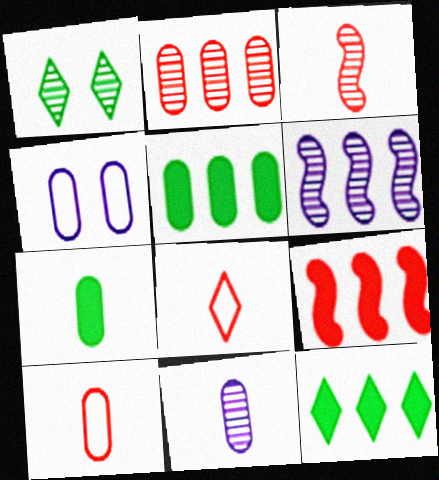[[2, 4, 7], 
[3, 4, 12], 
[7, 10, 11]]